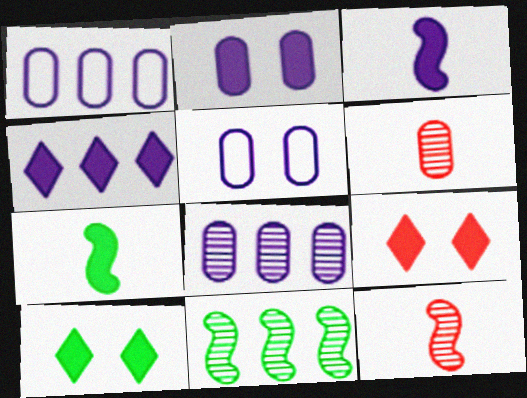[[1, 10, 12], 
[2, 3, 4]]